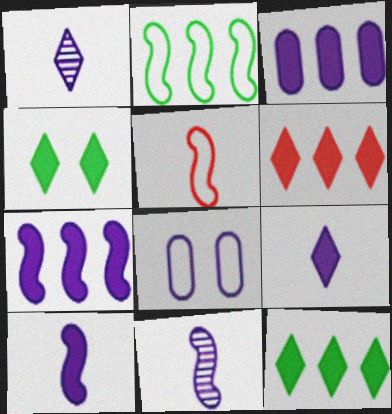[[1, 7, 8], 
[4, 6, 9]]